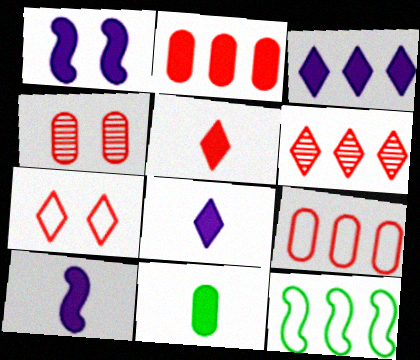[[4, 8, 12], 
[5, 6, 7], 
[5, 10, 11]]